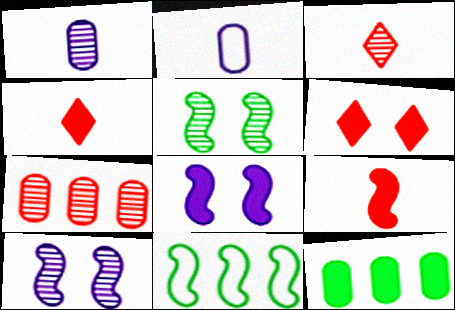[[1, 6, 11], 
[4, 8, 12], 
[9, 10, 11]]